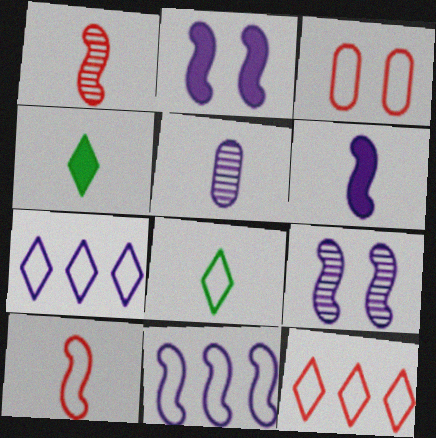[[2, 5, 7], 
[3, 8, 11], 
[3, 10, 12], 
[4, 5, 10], 
[6, 9, 11]]